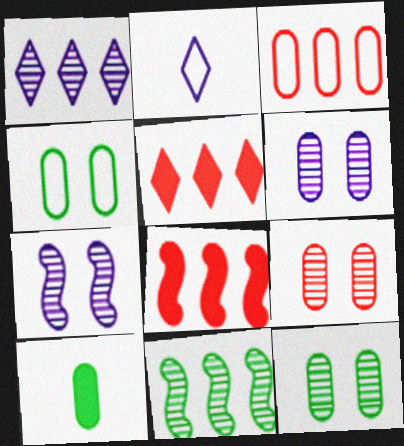[[2, 8, 12], 
[3, 6, 10], 
[6, 9, 12]]